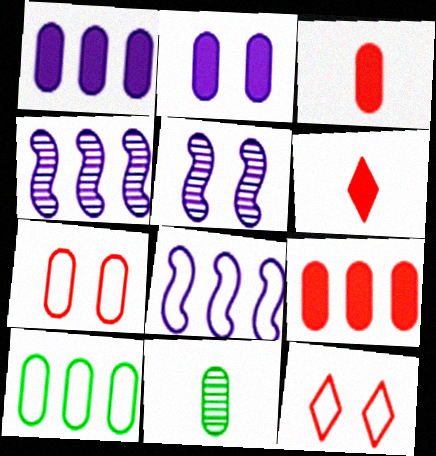[[1, 7, 11], 
[5, 6, 10]]